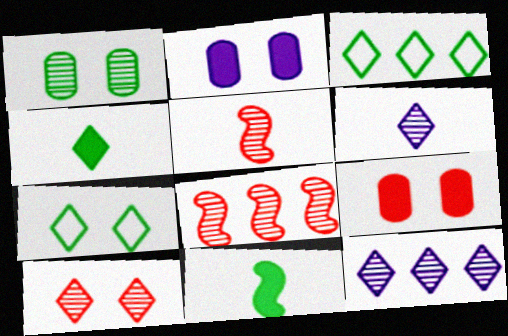[[1, 3, 11], 
[1, 5, 12], 
[1, 6, 8], 
[2, 3, 5]]